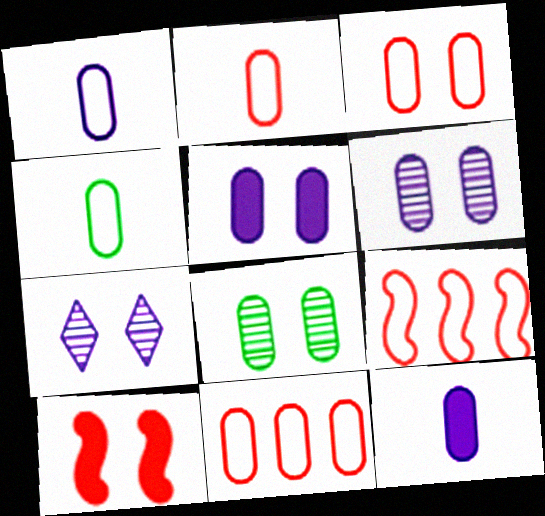[[1, 2, 4], 
[2, 3, 11], 
[3, 5, 8], 
[8, 11, 12]]